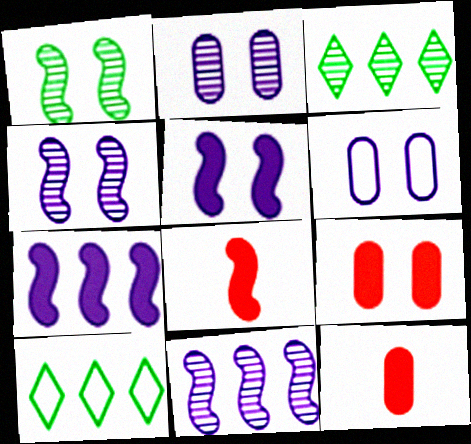[[2, 8, 10], 
[3, 6, 8], 
[4, 10, 12]]